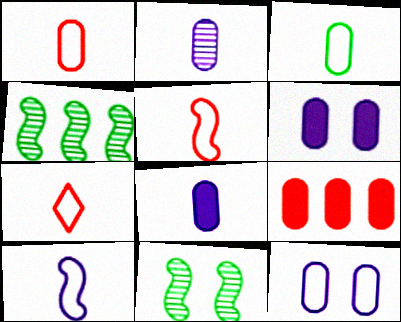[[1, 5, 7], 
[3, 7, 10], 
[4, 6, 7]]